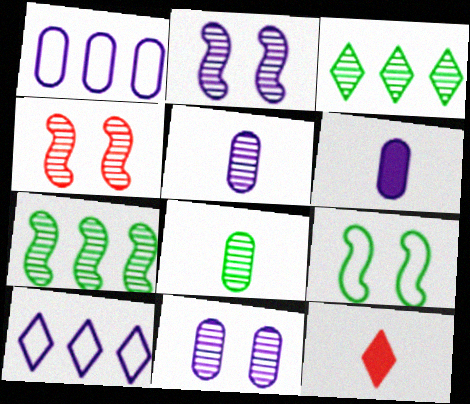[[1, 6, 11], 
[2, 6, 10], 
[3, 4, 5]]